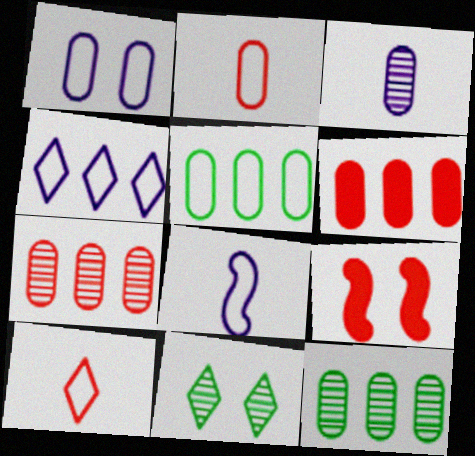[[1, 2, 5], 
[1, 4, 8], 
[1, 9, 11], 
[6, 8, 11], 
[7, 9, 10]]